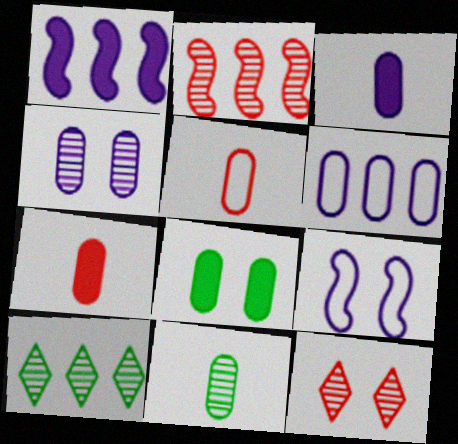[[3, 4, 6], 
[3, 5, 11], 
[7, 9, 10], 
[8, 9, 12]]